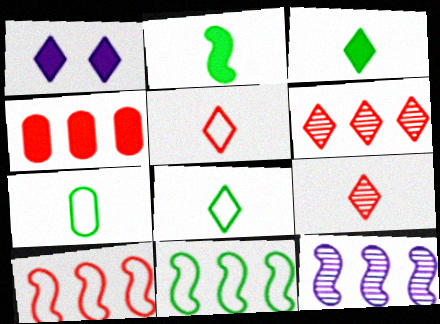[[1, 2, 4], 
[1, 6, 8], 
[4, 6, 10]]